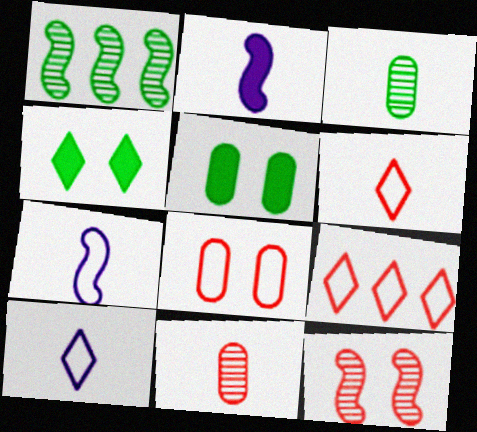[[2, 3, 6]]